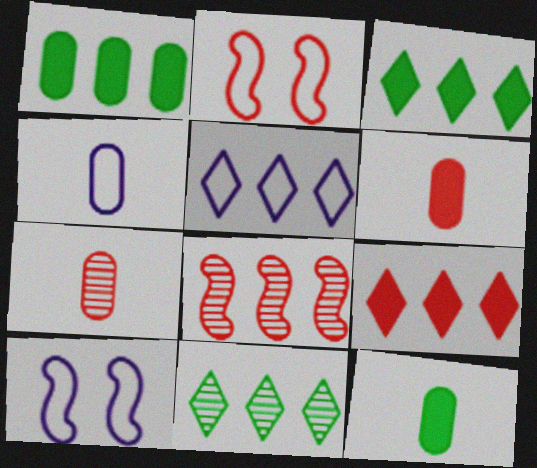[[1, 5, 8], 
[2, 7, 9], 
[3, 7, 10], 
[4, 5, 10], 
[4, 7, 12], 
[5, 9, 11], 
[6, 10, 11]]